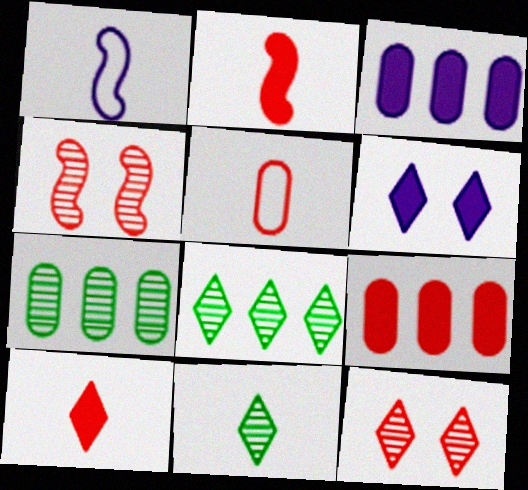[]